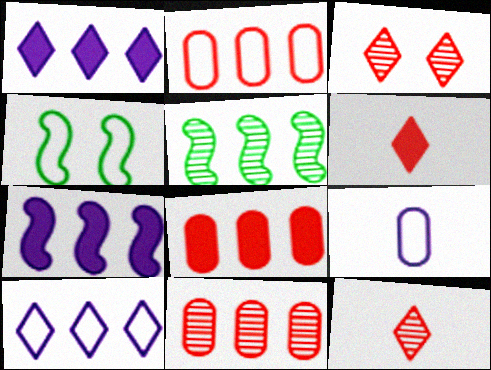[[1, 2, 5], 
[2, 8, 11], 
[5, 8, 10]]